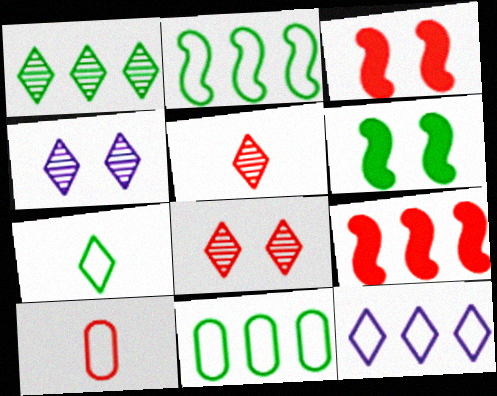[[1, 4, 5], 
[8, 9, 10]]